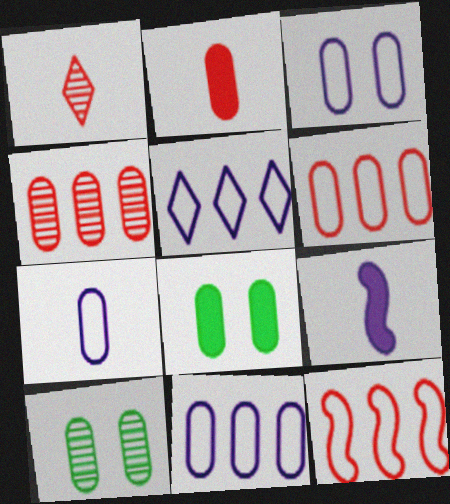[[2, 10, 11], 
[3, 7, 11], 
[4, 7, 8]]